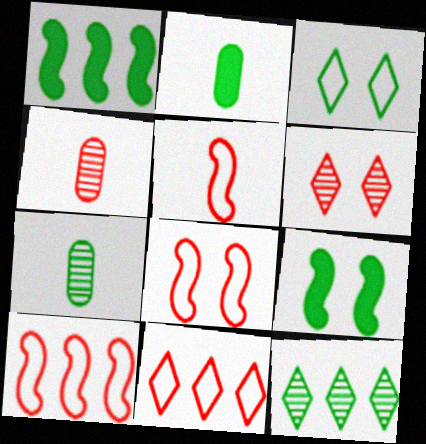[[1, 3, 7], 
[5, 8, 10]]